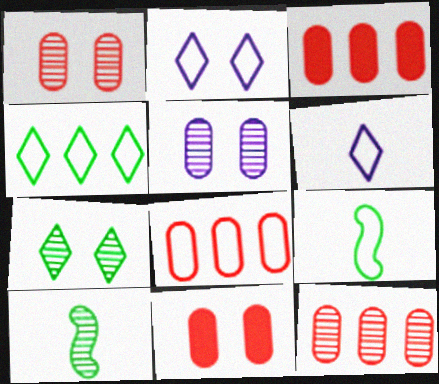[[2, 3, 10], 
[2, 8, 9], 
[3, 8, 12]]